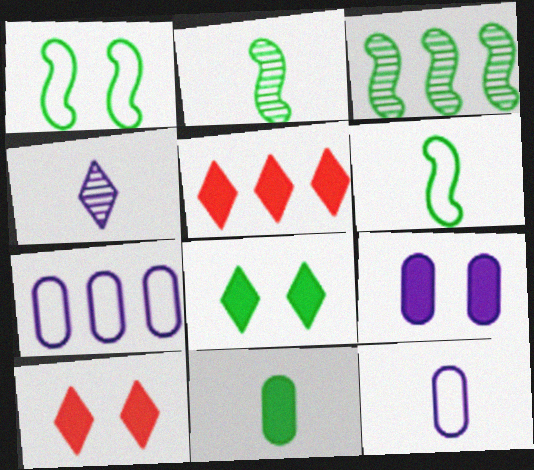[[2, 7, 10], 
[3, 5, 7], 
[3, 10, 12]]